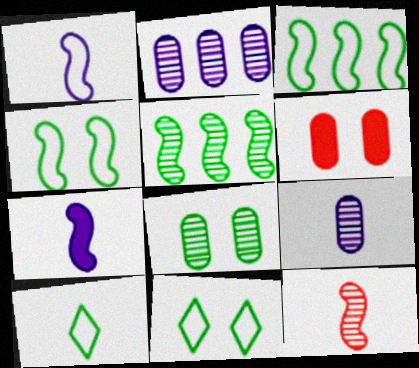[]